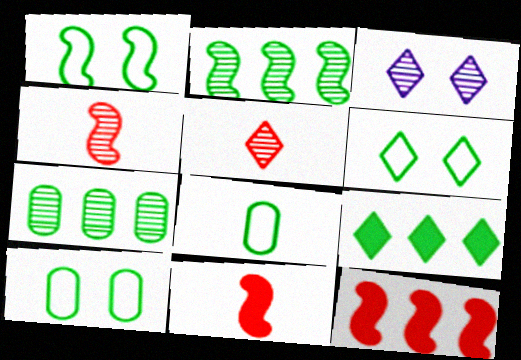[[1, 6, 10], 
[3, 4, 7], 
[3, 8, 12]]